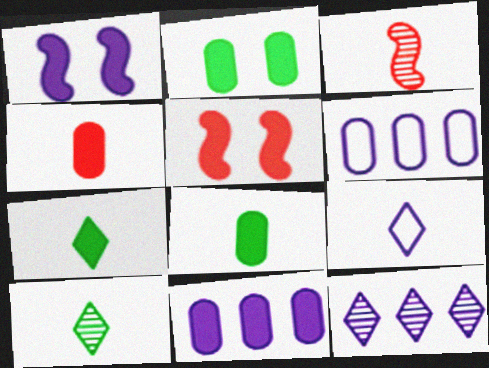[[2, 4, 11], 
[3, 8, 9], 
[5, 6, 10], 
[5, 7, 11]]